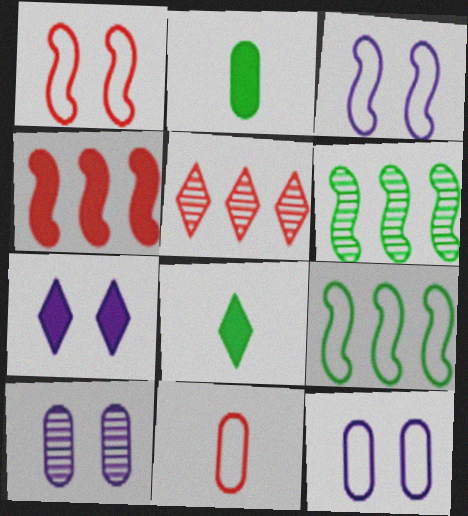[[2, 3, 5], 
[2, 4, 7], 
[3, 7, 10], 
[6, 7, 11]]